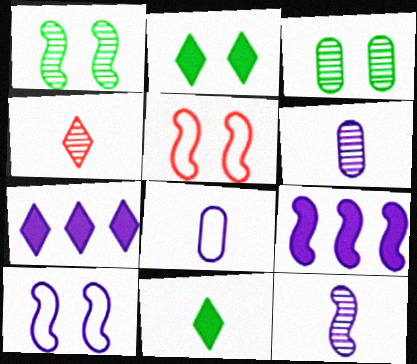[[6, 7, 10], 
[9, 10, 12]]